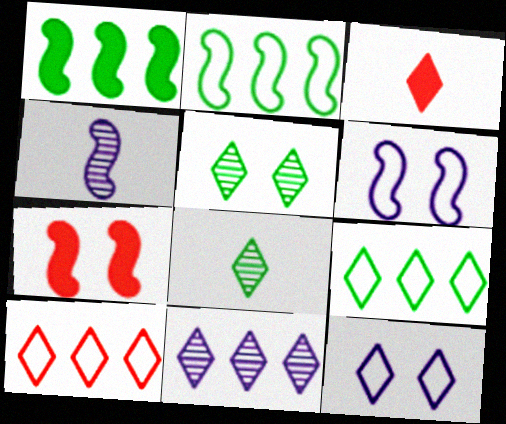[[2, 4, 7]]